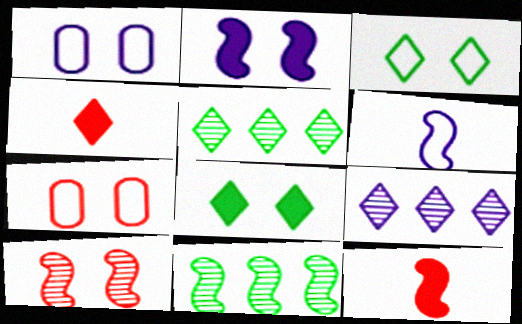[[1, 4, 11], 
[1, 5, 12], 
[1, 8, 10], 
[3, 4, 9]]